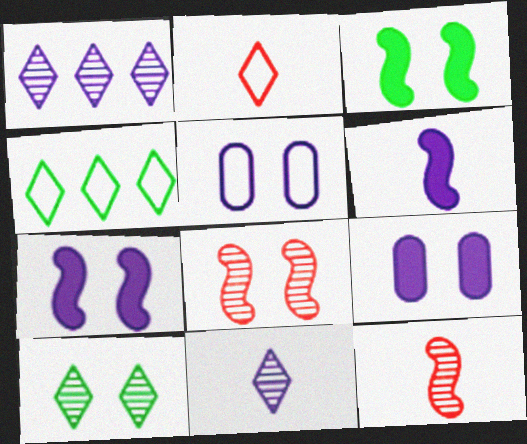[[1, 5, 6], 
[4, 9, 12]]